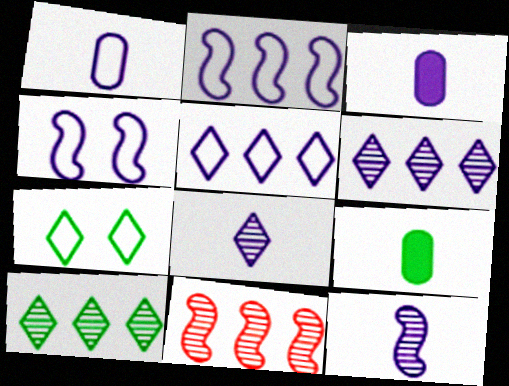[[1, 4, 5], 
[3, 4, 6], 
[3, 7, 11]]